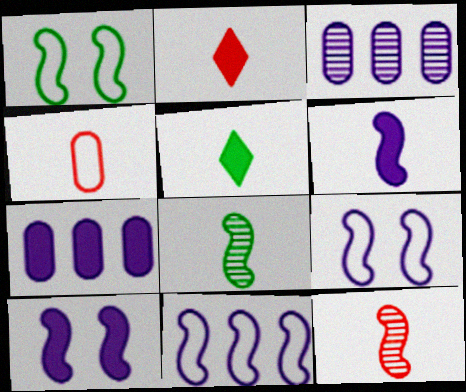[[1, 2, 3], 
[2, 4, 12]]